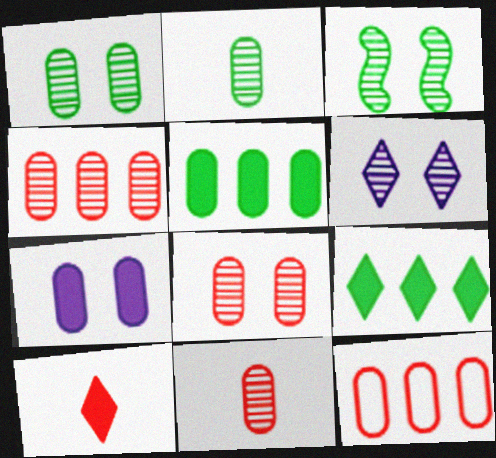[[2, 7, 12], 
[3, 6, 8], 
[4, 8, 11]]